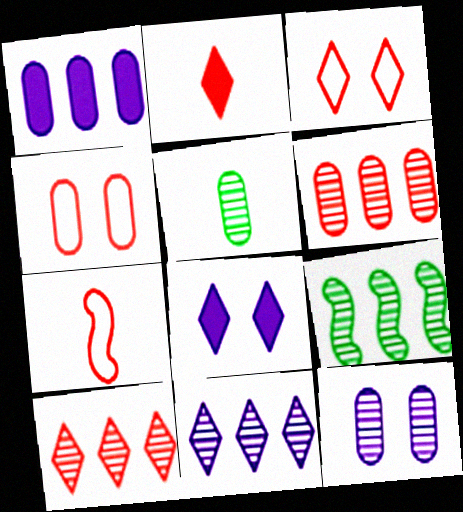[[1, 4, 5], 
[2, 3, 10], 
[5, 6, 12], 
[6, 9, 11]]